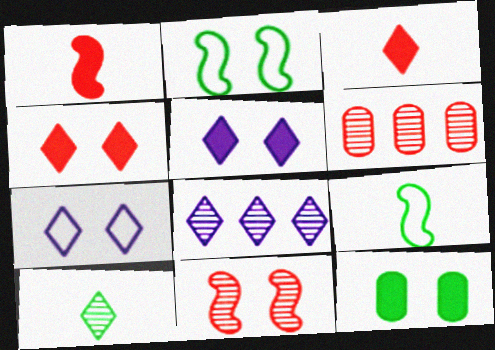[[5, 6, 9], 
[7, 11, 12]]